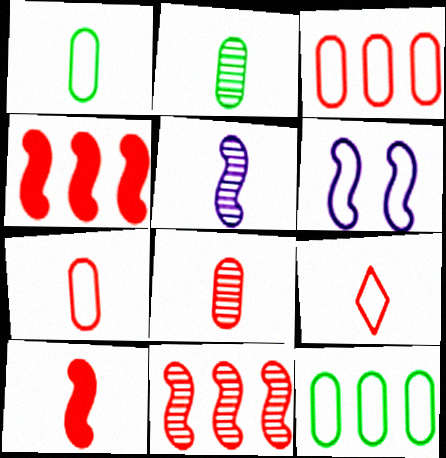[[6, 9, 12], 
[8, 9, 10]]